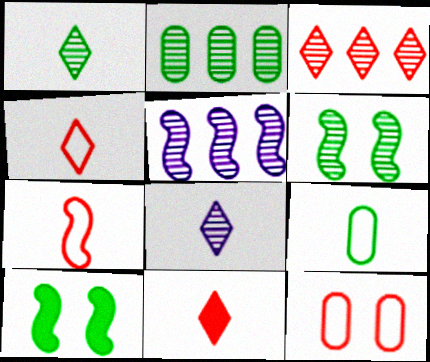[[1, 2, 6], 
[2, 3, 5], 
[5, 7, 10]]